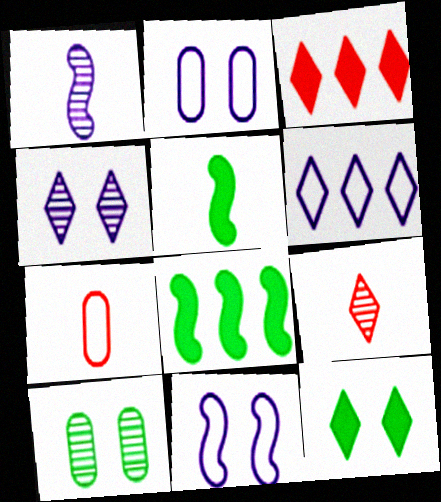[[2, 8, 9], 
[4, 7, 8], 
[6, 9, 12]]